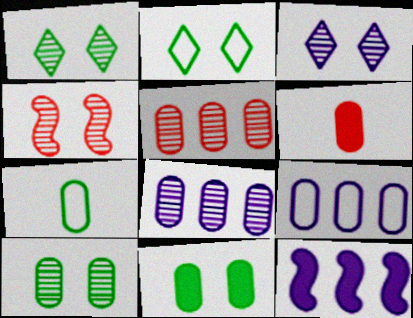[[3, 4, 10], 
[6, 9, 10]]